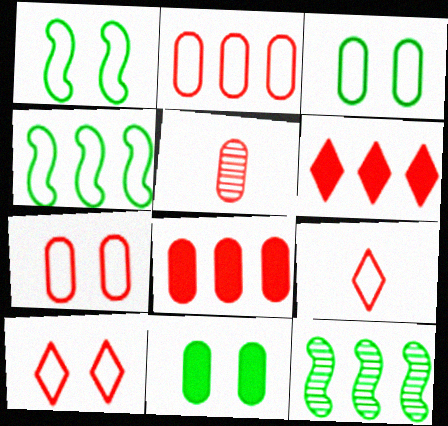[[5, 7, 8]]